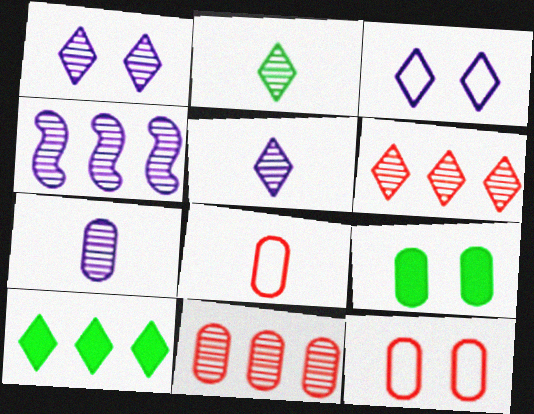[[1, 2, 6], 
[1, 4, 7]]